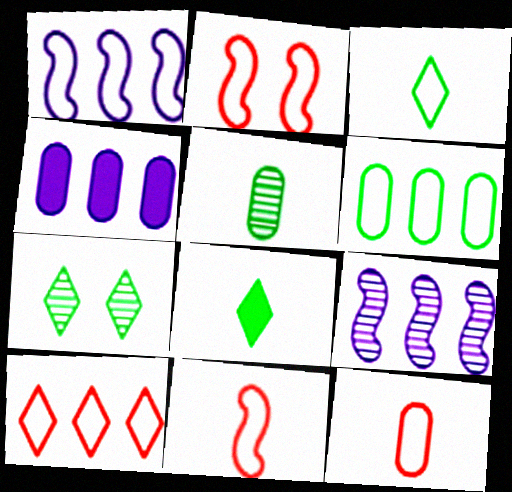[[1, 6, 10], 
[2, 10, 12], 
[4, 7, 11]]